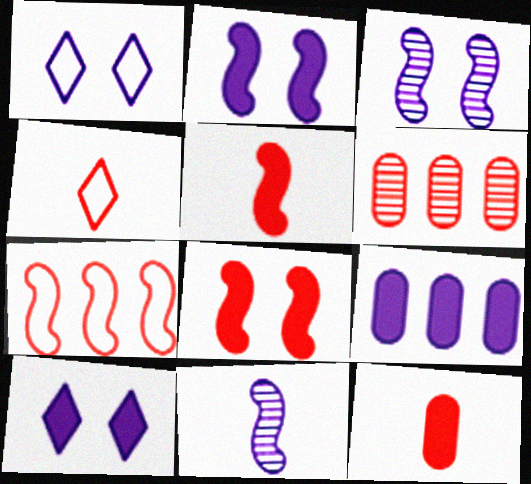[[1, 9, 11], 
[4, 6, 8]]